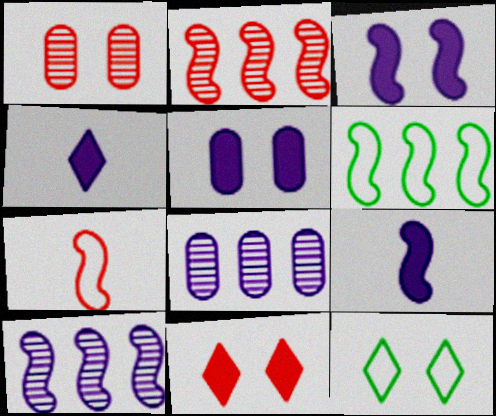[[1, 3, 12], 
[1, 4, 6]]